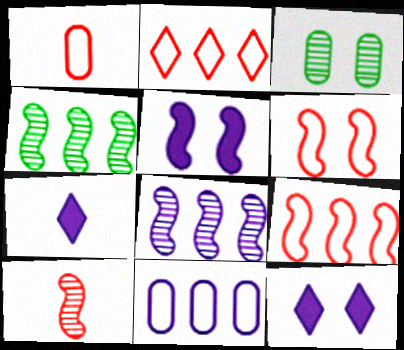[[1, 2, 6], 
[1, 4, 12], 
[3, 6, 12], 
[3, 7, 9]]